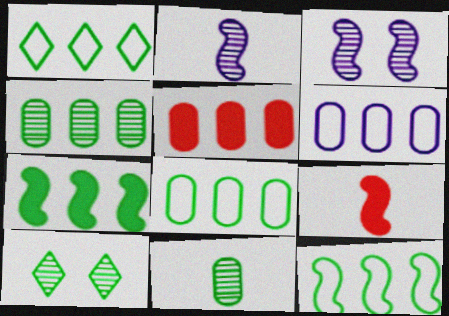[[1, 4, 7], 
[1, 8, 12], 
[3, 9, 12], 
[4, 5, 6], 
[6, 9, 10]]